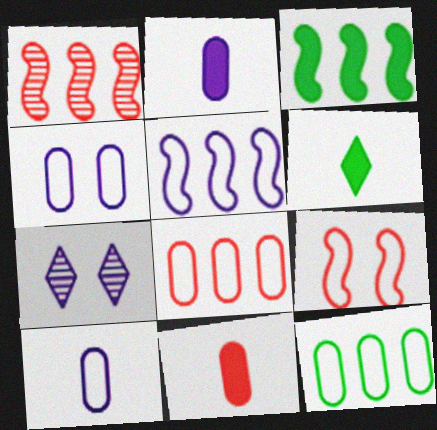[[1, 3, 5], 
[1, 4, 6], 
[2, 5, 7]]